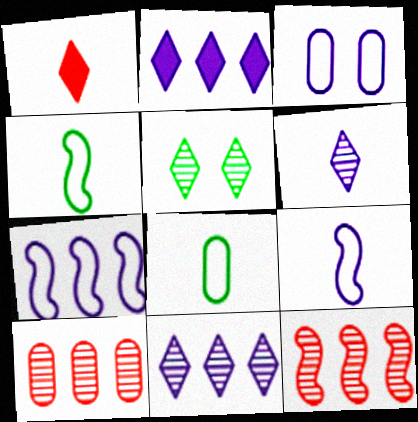[]